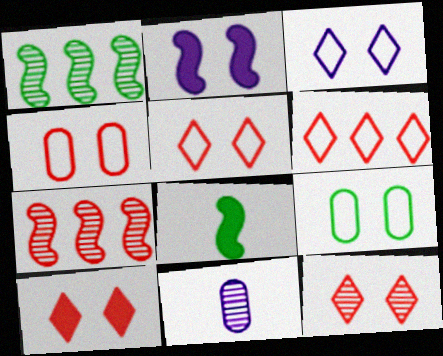[[1, 11, 12], 
[2, 9, 12], 
[5, 10, 12]]